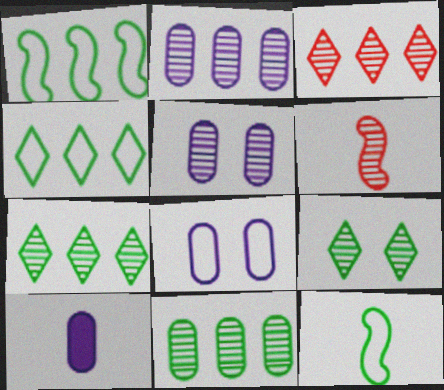[[2, 6, 9], 
[2, 8, 10], 
[5, 6, 7]]